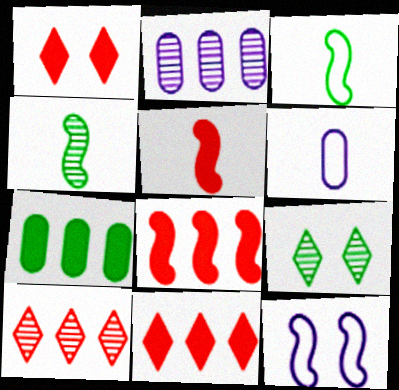[[1, 2, 3], 
[3, 7, 9], 
[4, 8, 12], 
[6, 8, 9]]